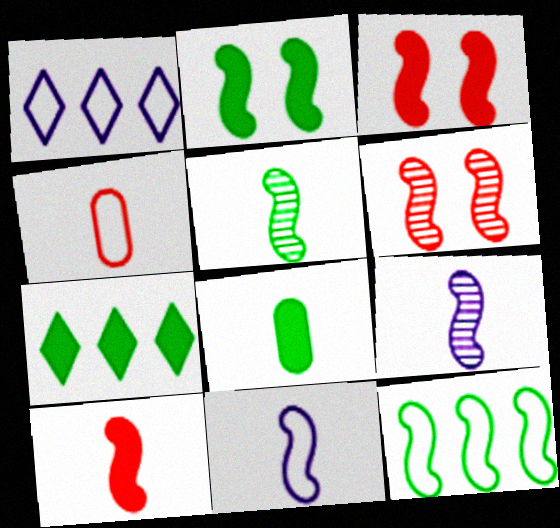[[1, 6, 8], 
[2, 5, 12], 
[2, 7, 8], 
[3, 9, 12], 
[5, 10, 11]]